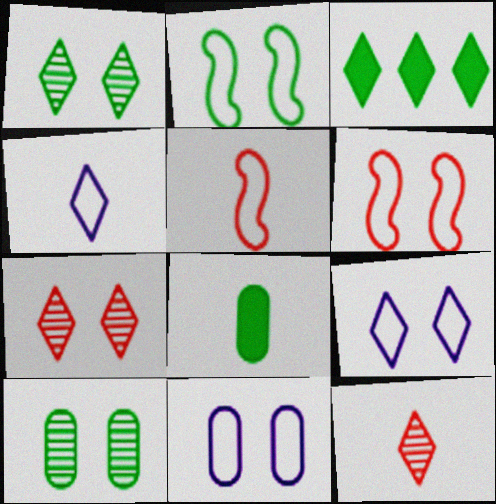[[3, 4, 7], 
[3, 9, 12]]